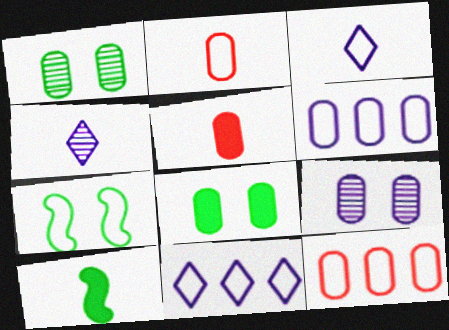[[1, 5, 6], 
[2, 4, 10], 
[2, 7, 11], 
[3, 7, 12]]